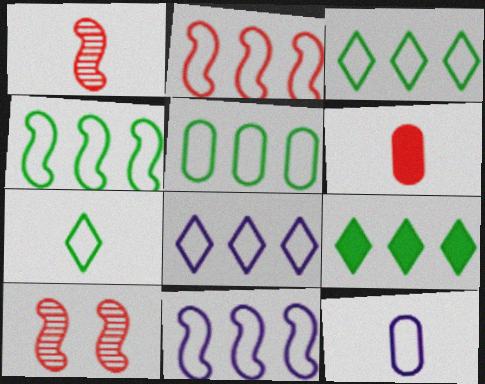[[2, 4, 11], 
[2, 5, 8], 
[3, 4, 5], 
[9, 10, 12]]